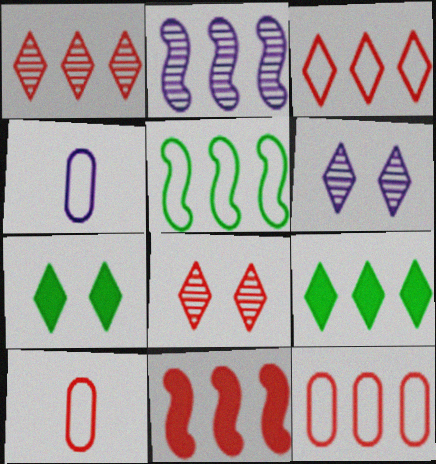[[1, 11, 12], 
[2, 5, 11], 
[2, 7, 10], 
[2, 9, 12], 
[8, 10, 11]]